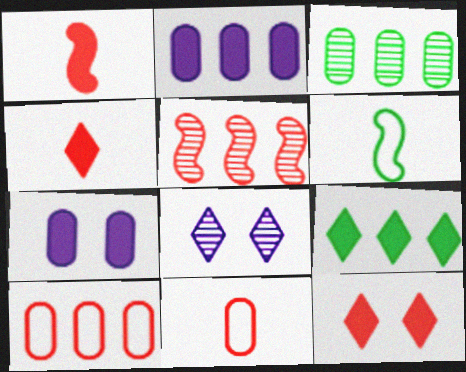[[1, 7, 9], 
[2, 3, 10], 
[3, 7, 11], 
[5, 11, 12]]